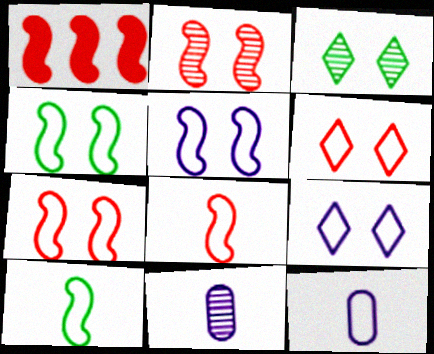[[1, 2, 8], 
[1, 3, 12], 
[4, 5, 7]]